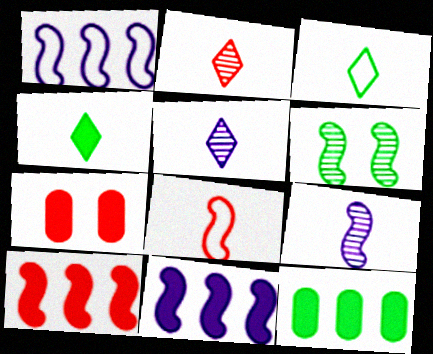[[3, 6, 12], 
[4, 7, 11], 
[6, 8, 11]]